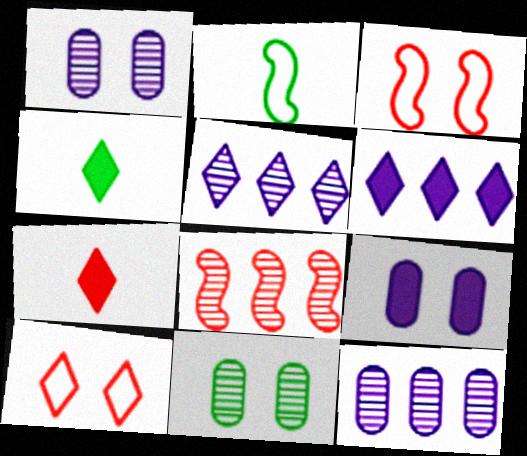[[3, 4, 12], 
[4, 5, 10]]